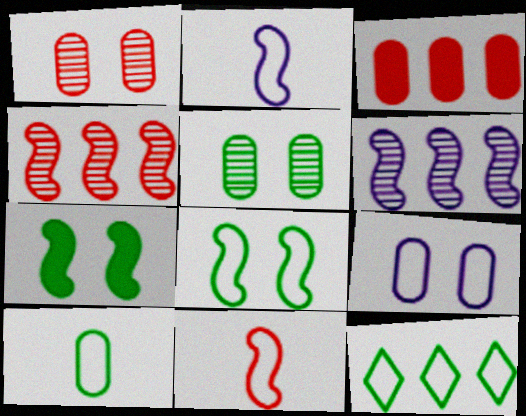[[2, 4, 7], 
[3, 6, 12], 
[6, 7, 11], 
[8, 10, 12], 
[9, 11, 12]]